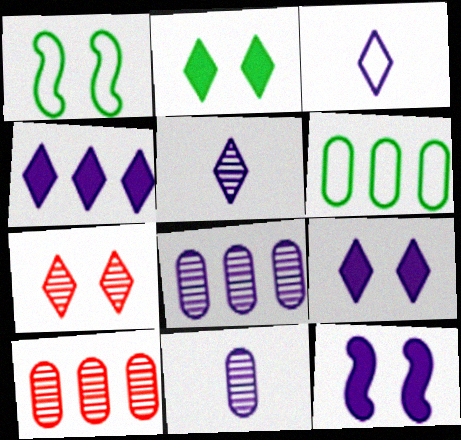[[3, 8, 12]]